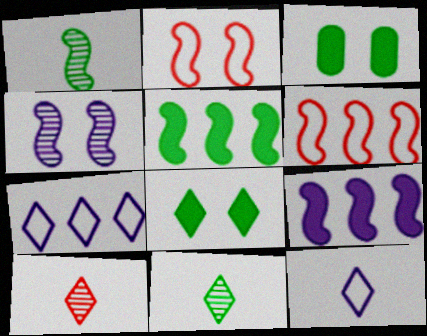[[1, 2, 9], 
[7, 8, 10]]